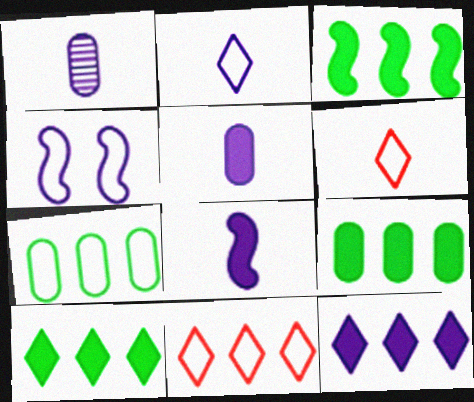[[1, 2, 8], 
[1, 4, 12], 
[3, 9, 10], 
[4, 6, 7]]